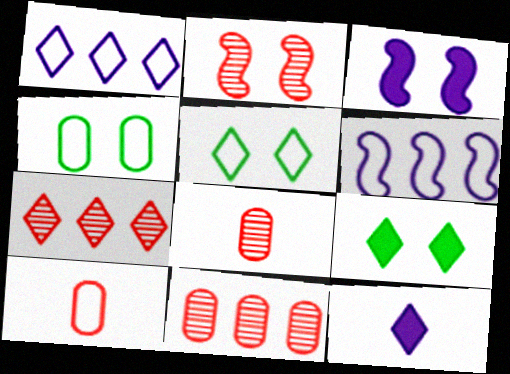[[2, 7, 8], 
[5, 6, 10], 
[5, 7, 12], 
[6, 8, 9]]